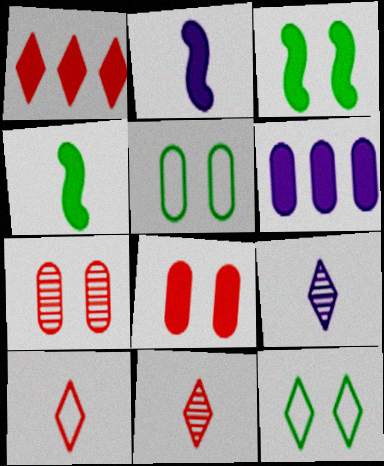[[1, 9, 12]]